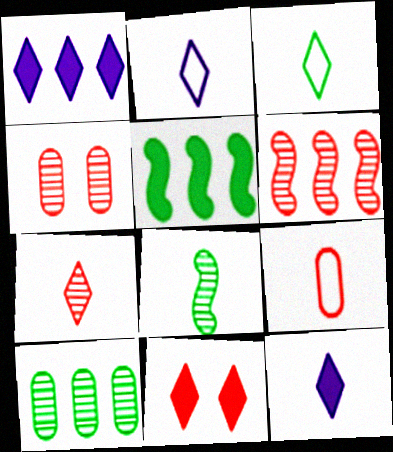[[2, 4, 5], 
[3, 7, 12], 
[4, 6, 7], 
[6, 9, 11], 
[8, 9, 12]]